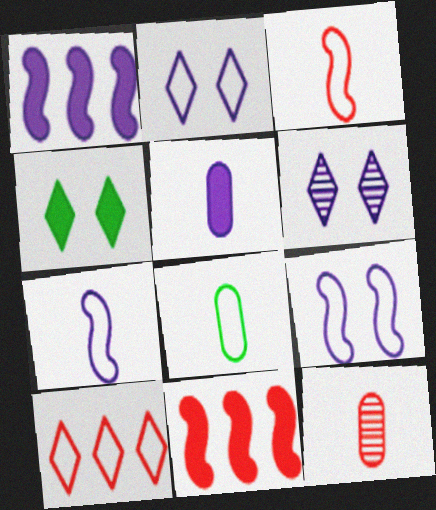[[4, 5, 11], 
[5, 8, 12], 
[6, 8, 11], 
[8, 9, 10]]